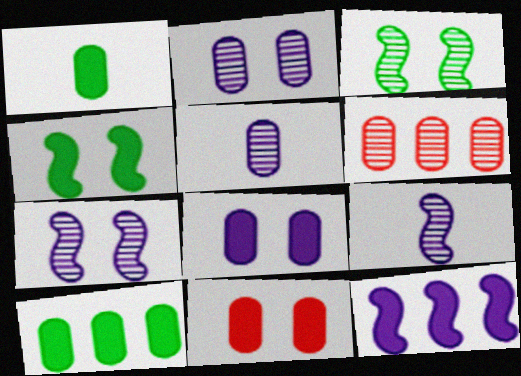[]